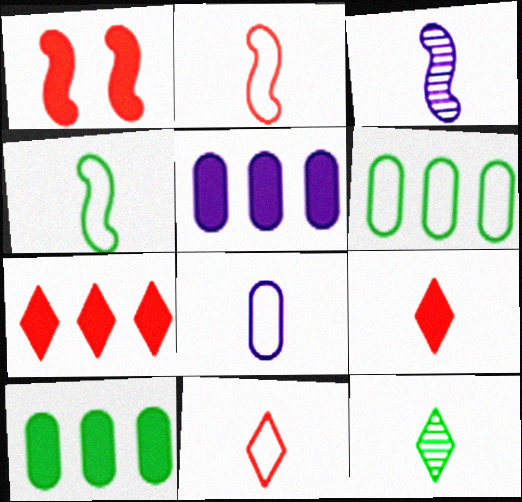[[4, 8, 11]]